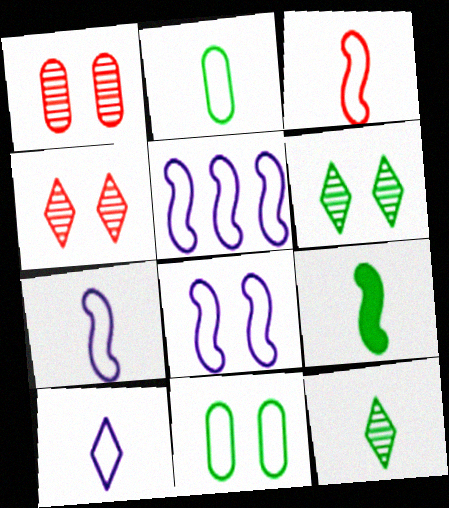[[2, 3, 10], 
[2, 9, 12], 
[5, 7, 8]]